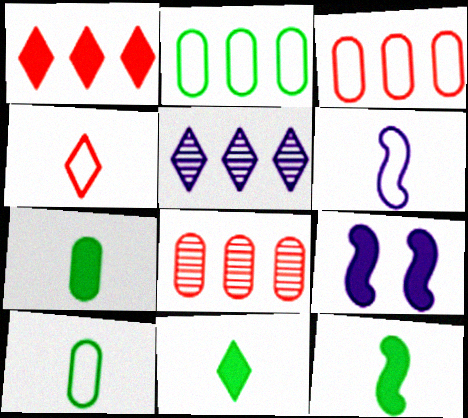[[1, 7, 9], 
[4, 6, 10], 
[7, 11, 12]]